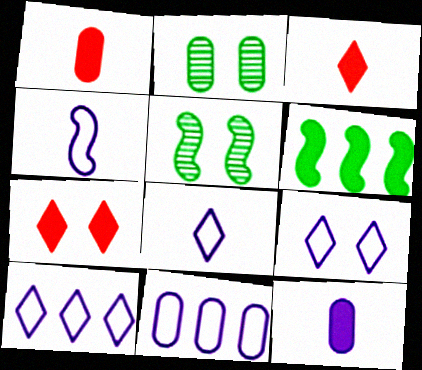[[1, 2, 11], 
[1, 5, 10], 
[3, 5, 11], 
[4, 9, 11], 
[6, 7, 12], 
[8, 9, 10]]